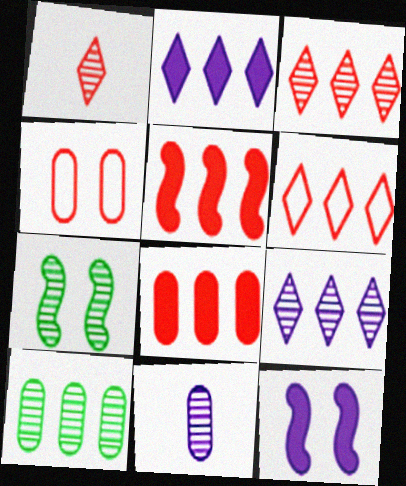[[1, 4, 5], 
[3, 7, 11]]